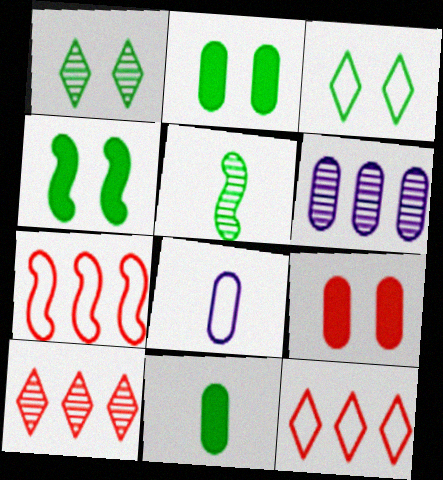[[3, 7, 8], 
[4, 8, 10]]